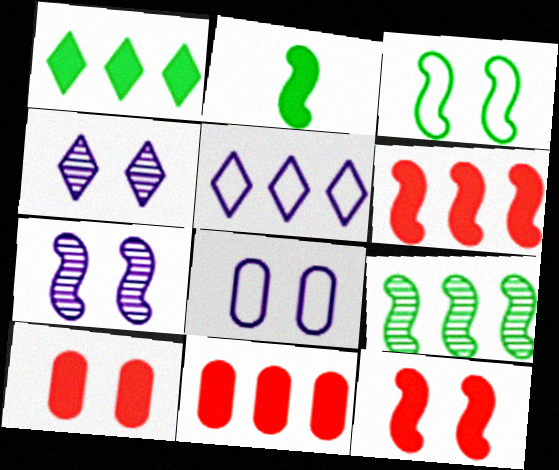[[2, 3, 9], 
[3, 4, 10], 
[3, 7, 12], 
[5, 9, 11]]